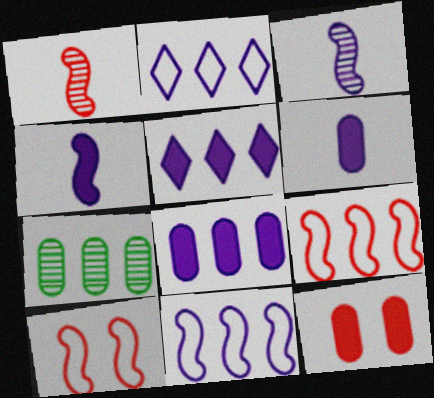[[5, 7, 9]]